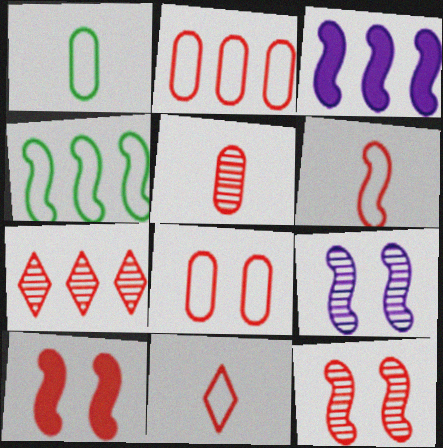[[5, 7, 12]]